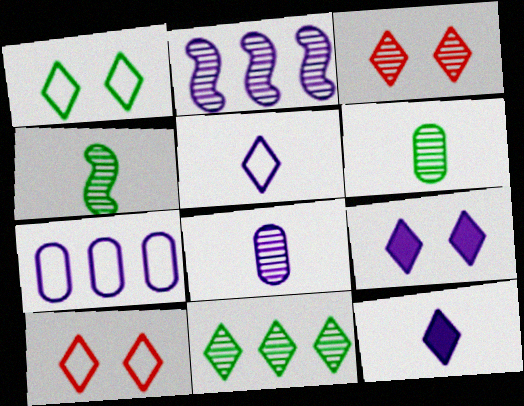[[1, 3, 9], 
[2, 3, 6], 
[10, 11, 12]]